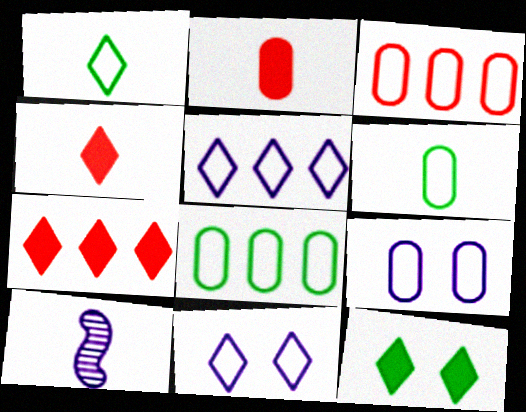[[1, 2, 10], 
[3, 6, 9], 
[3, 10, 12], 
[4, 6, 10]]